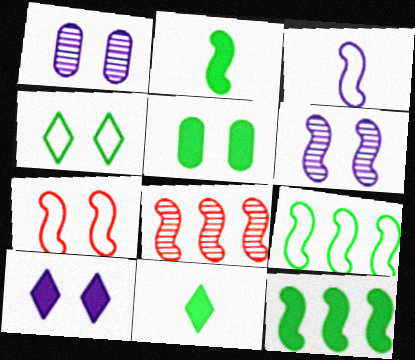[[3, 7, 9], 
[5, 11, 12]]